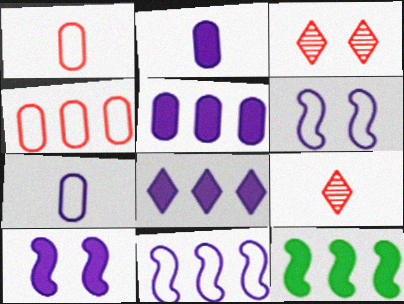[[2, 8, 10], 
[3, 7, 12]]